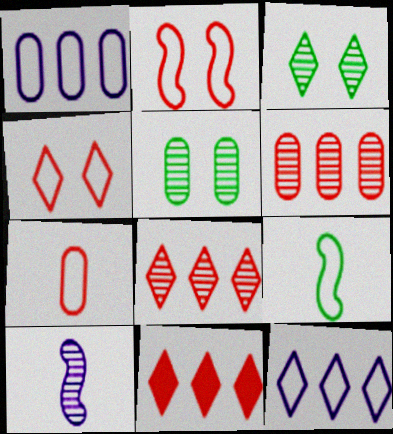[[1, 4, 9], 
[3, 6, 10], 
[5, 8, 10]]